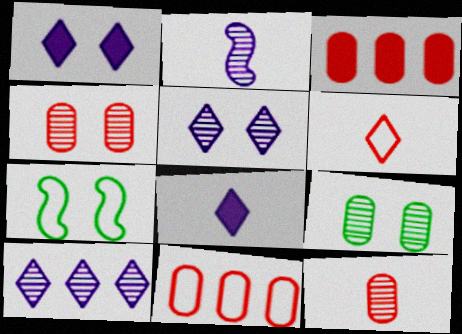[[1, 4, 7]]